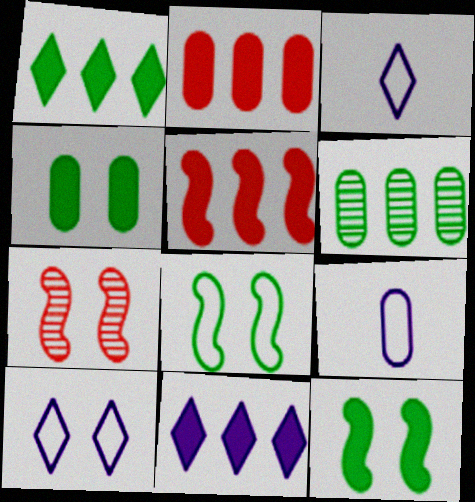[[1, 7, 9], 
[4, 7, 10]]